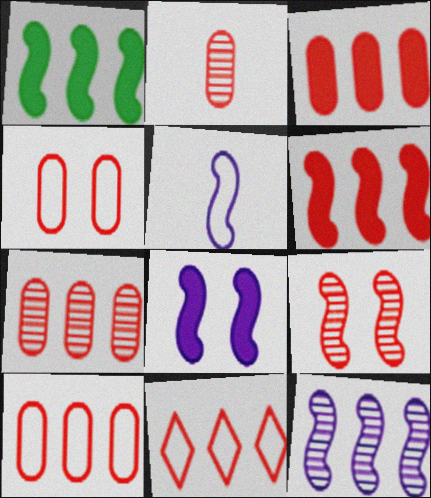[[1, 5, 9], 
[2, 3, 4], 
[3, 7, 10], 
[5, 8, 12], 
[6, 7, 11]]